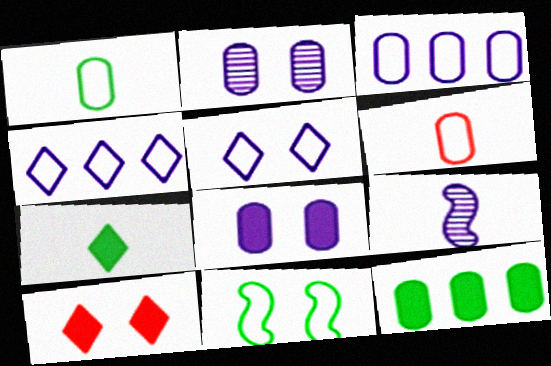[[2, 6, 12], 
[2, 10, 11], 
[4, 6, 11], 
[4, 8, 9], 
[6, 7, 9]]